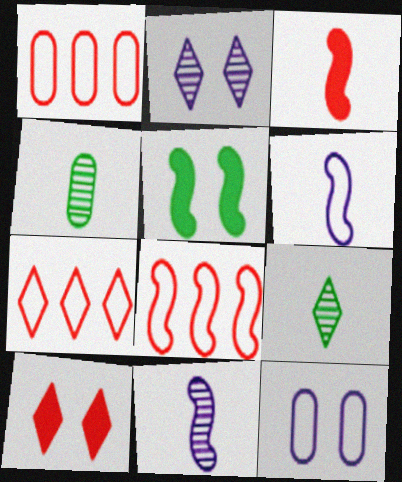[[1, 7, 8], 
[5, 8, 11]]